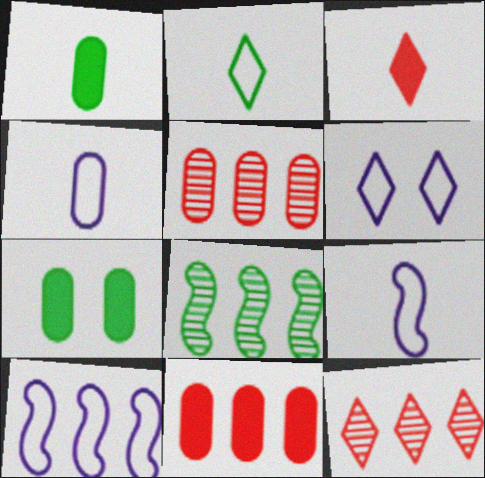[[2, 7, 8], 
[4, 5, 7], 
[4, 6, 10], 
[7, 9, 12]]